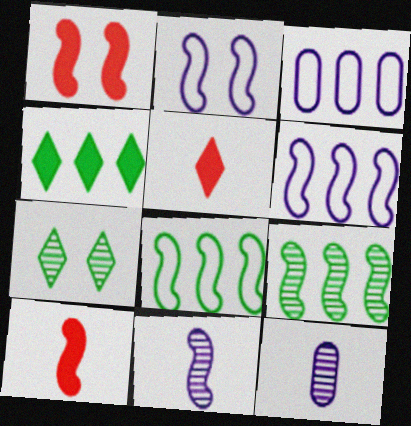[[1, 8, 11], 
[2, 9, 10], 
[3, 7, 10]]